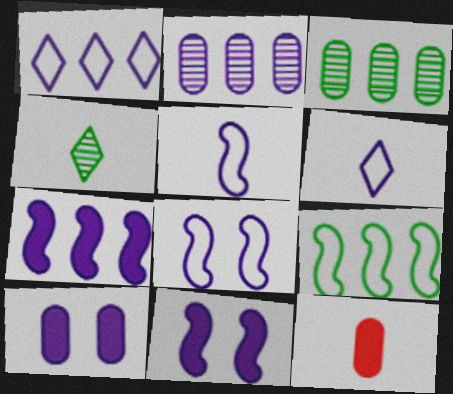[[1, 2, 7], 
[2, 6, 11], 
[4, 5, 12]]